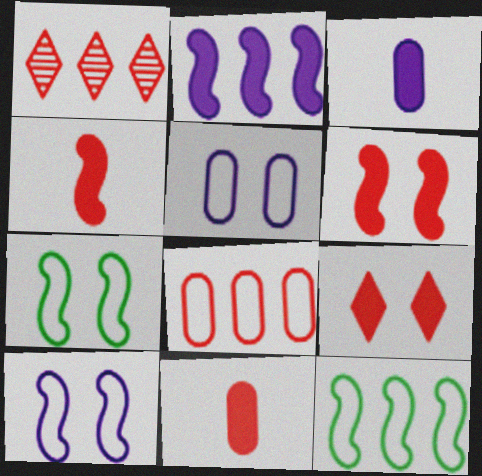[[1, 3, 7]]